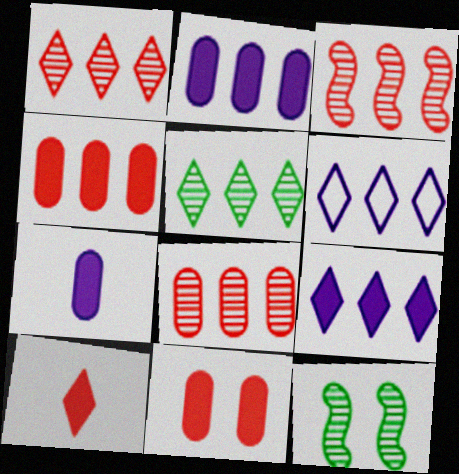[[1, 3, 8]]